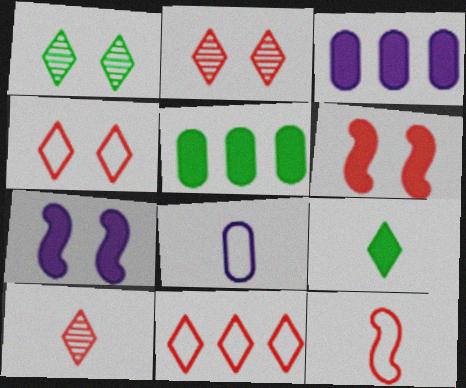[[1, 3, 12], 
[3, 6, 9]]